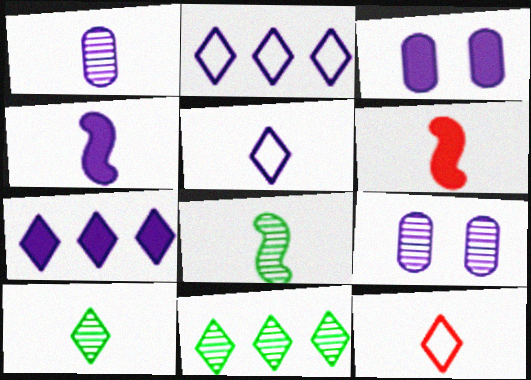[[1, 4, 5], 
[2, 4, 9], 
[3, 4, 7]]